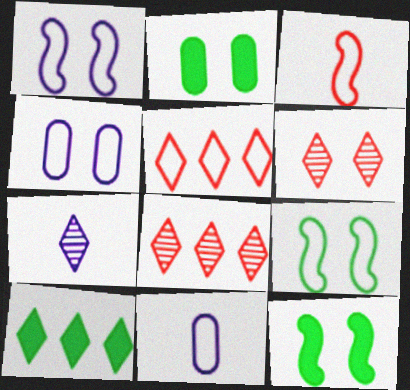[[1, 2, 6], 
[4, 6, 12], 
[5, 9, 11], 
[8, 11, 12]]